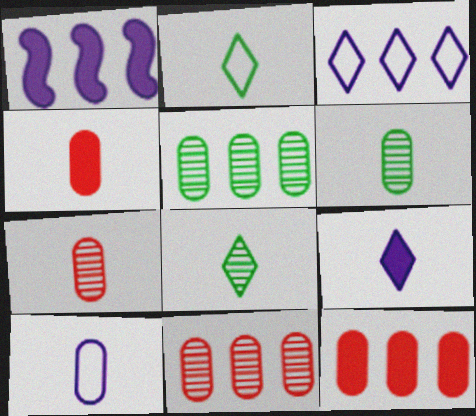[[4, 6, 10]]